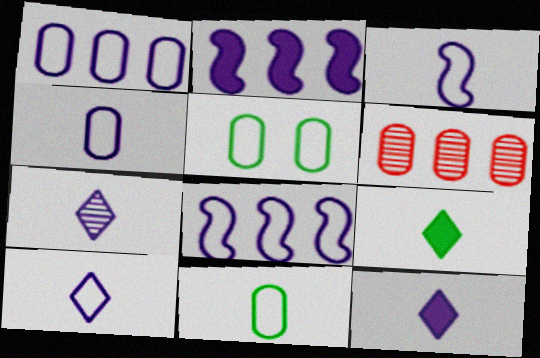[[3, 4, 10], 
[7, 10, 12]]